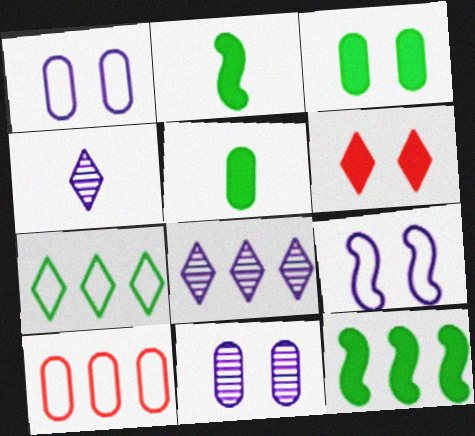[[4, 6, 7], 
[5, 10, 11], 
[8, 10, 12]]